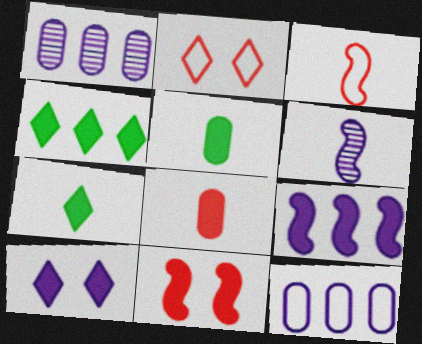[[6, 10, 12]]